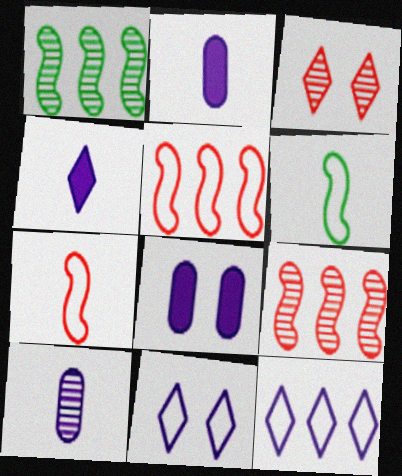[[1, 3, 10]]